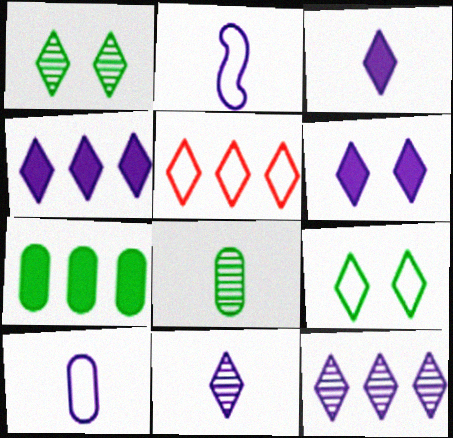[[1, 3, 5], 
[3, 4, 6]]